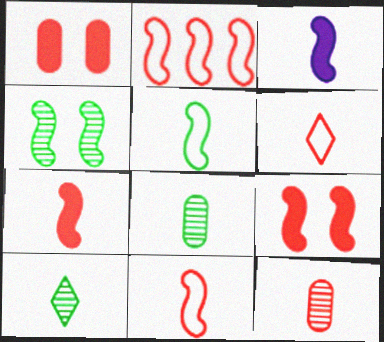[[2, 3, 4], 
[3, 6, 8], 
[6, 7, 12]]